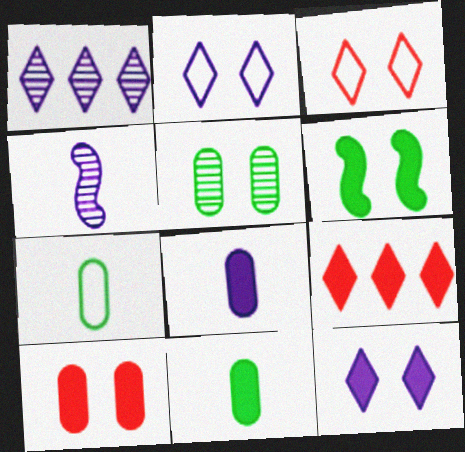[[6, 8, 9], 
[6, 10, 12]]